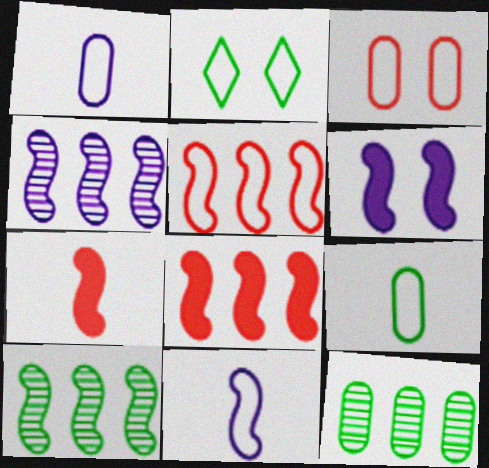[[1, 2, 5], 
[4, 6, 11]]